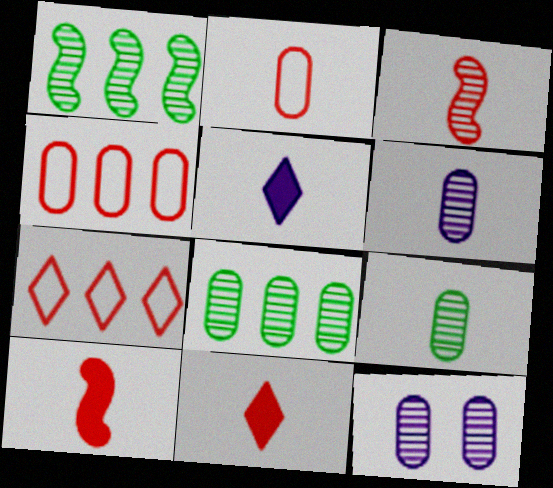[[2, 3, 11]]